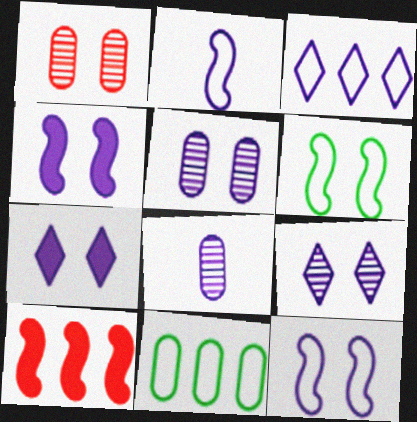[[1, 6, 7], 
[3, 4, 8], 
[5, 7, 12]]